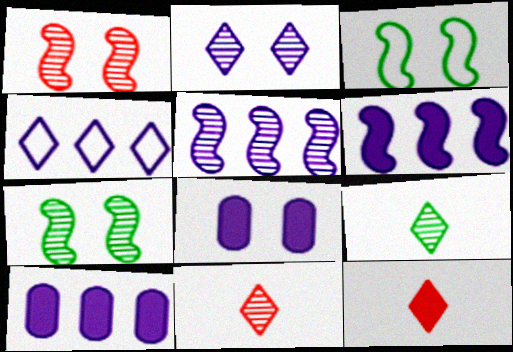[[3, 10, 11], 
[4, 5, 10]]